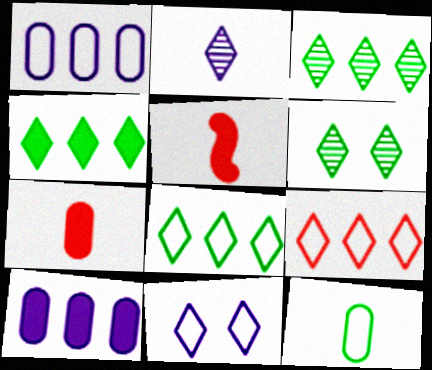[[1, 5, 6], 
[2, 5, 12], 
[3, 4, 8]]